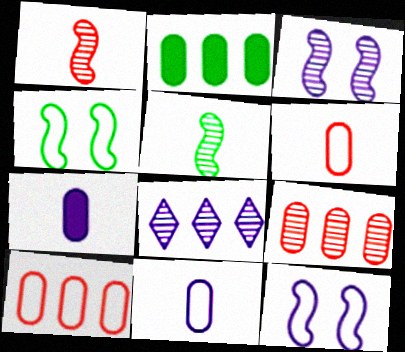[[7, 8, 12]]